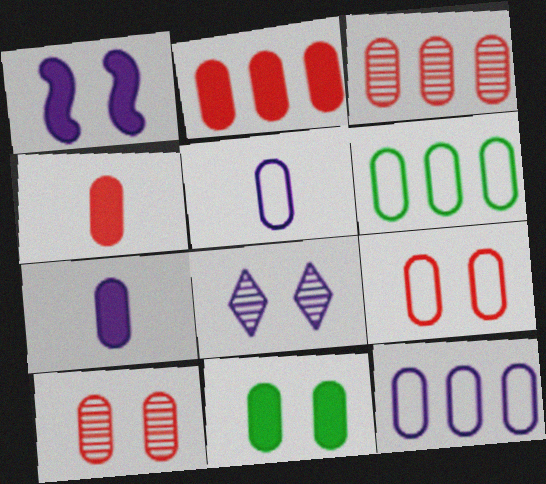[[2, 7, 11], 
[3, 4, 9], 
[3, 5, 11], 
[5, 6, 9], 
[6, 7, 10]]